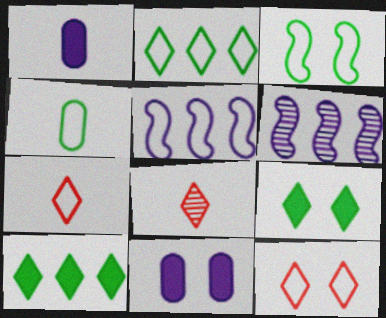[[2, 3, 4], 
[4, 5, 12]]